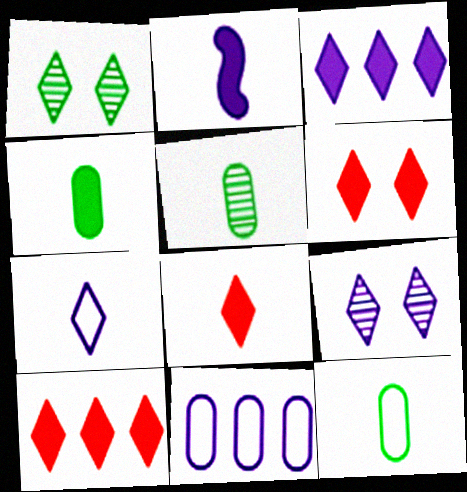[[1, 7, 10], 
[2, 4, 8], 
[2, 9, 11], 
[3, 7, 9], 
[4, 5, 12], 
[6, 8, 10]]